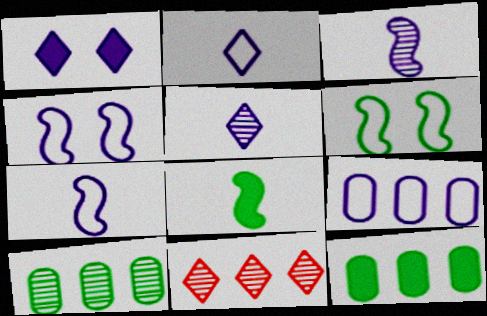[[1, 3, 9], 
[2, 4, 9]]